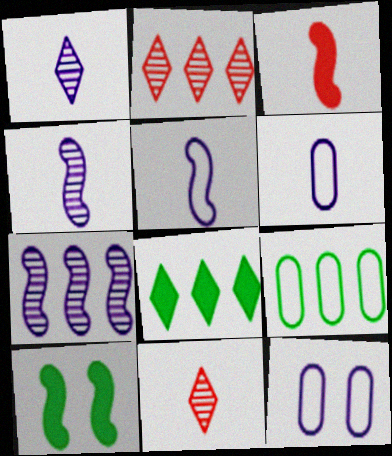[[2, 6, 10]]